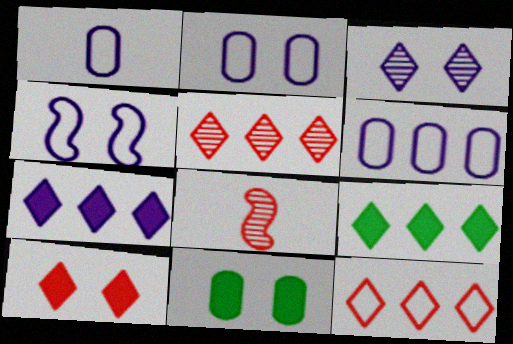[[1, 2, 6], 
[2, 8, 9]]